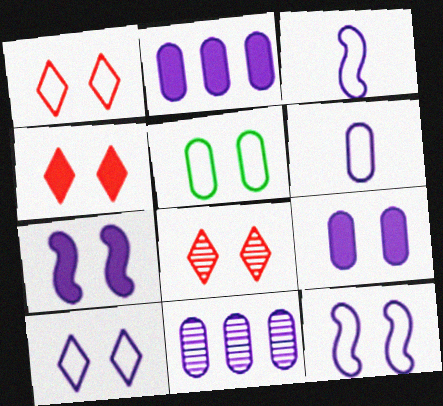[[1, 4, 8], 
[1, 5, 12], 
[5, 7, 8], 
[6, 9, 11]]